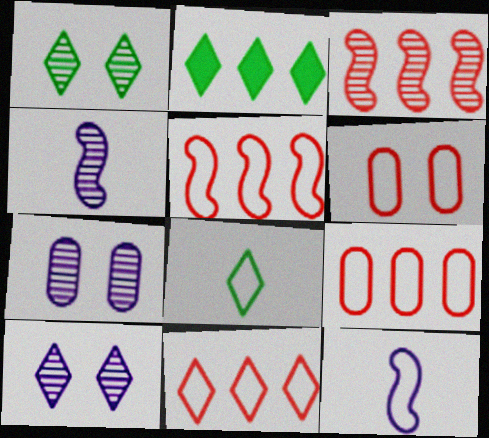[[1, 2, 8], 
[2, 4, 6], 
[5, 9, 11]]